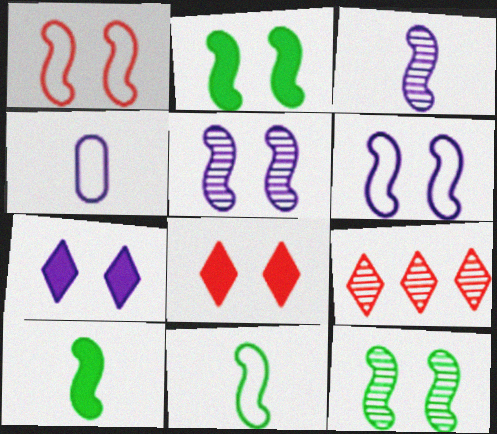[[1, 2, 5], 
[2, 4, 9]]